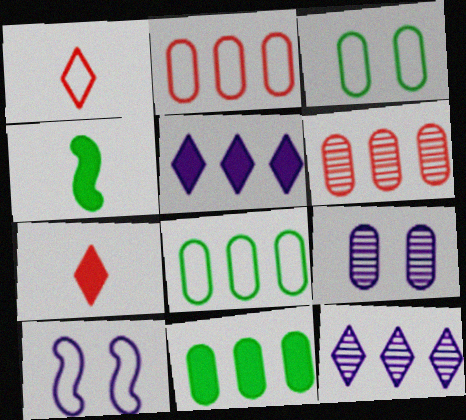[[1, 8, 10]]